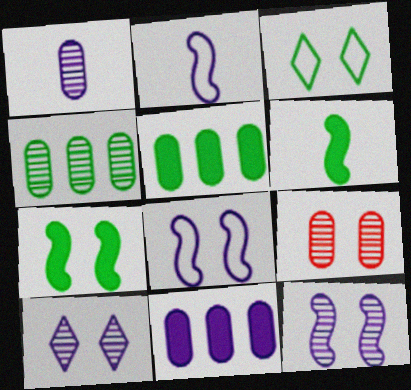[[1, 4, 9], 
[2, 10, 11], 
[3, 4, 6]]